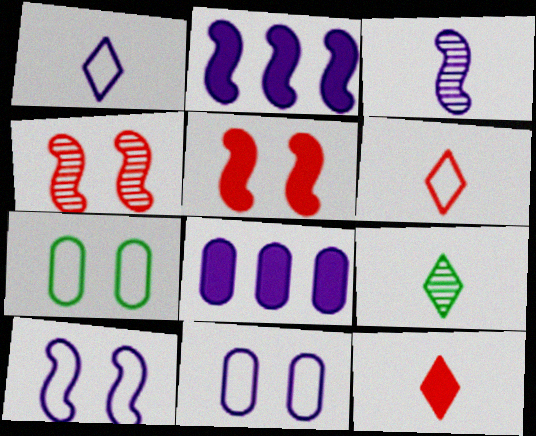[[1, 9, 12], 
[2, 3, 10]]